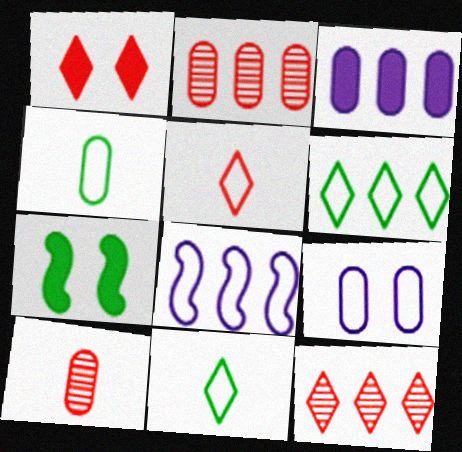[[1, 5, 12]]